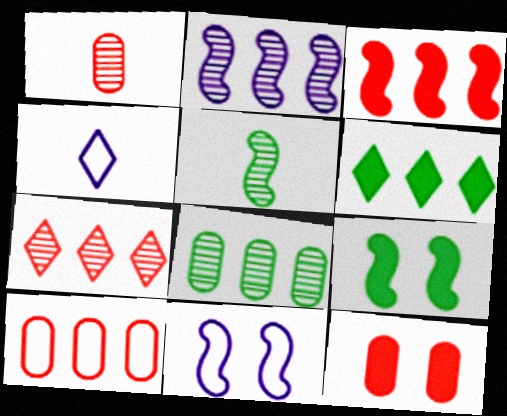[[1, 6, 11], 
[1, 10, 12], 
[2, 6, 10], 
[2, 7, 8], 
[3, 5, 11], 
[3, 7, 10]]